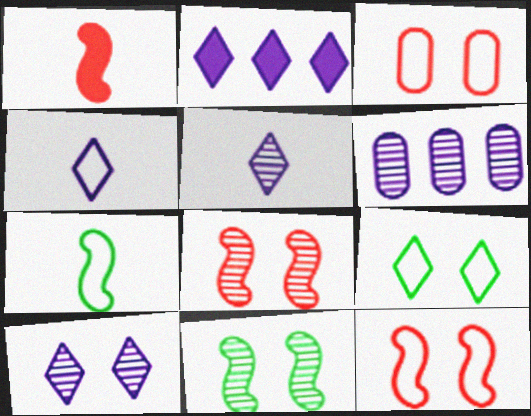[[1, 6, 9], 
[2, 4, 10]]